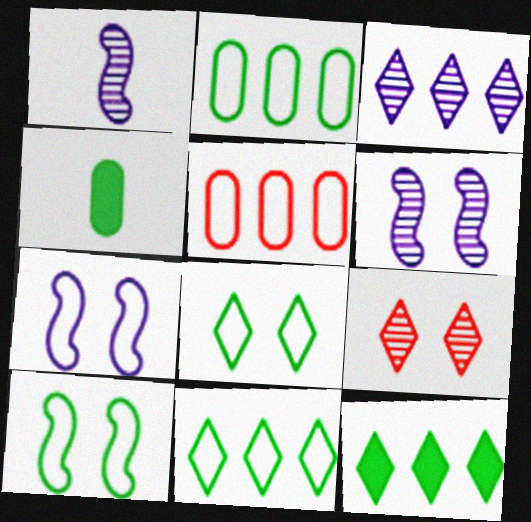[]